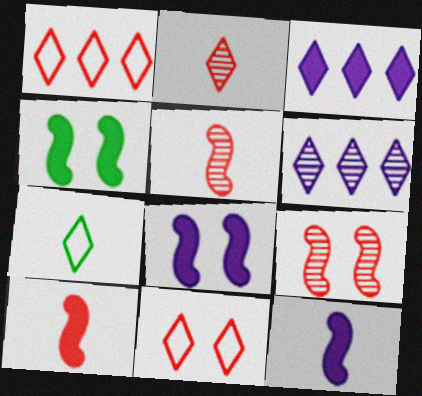[]